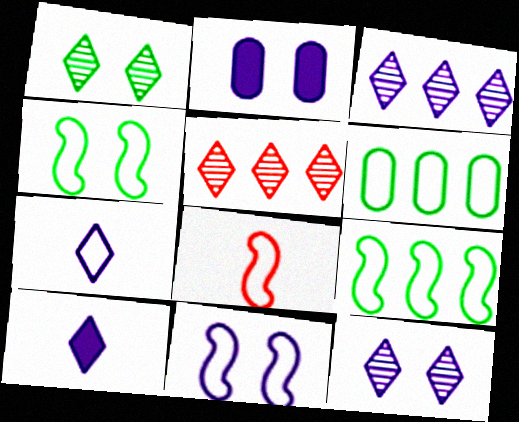[[2, 11, 12], 
[8, 9, 11]]